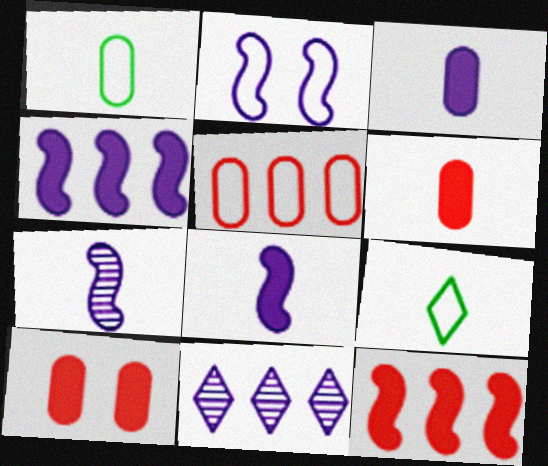[[2, 3, 11], 
[2, 4, 7], 
[2, 5, 9], 
[6, 7, 9]]